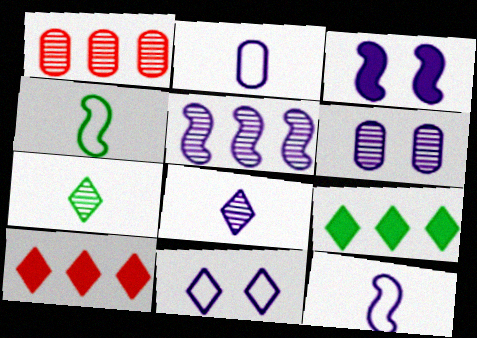[[3, 5, 12], 
[3, 6, 11], 
[4, 6, 10], 
[5, 6, 8], 
[7, 10, 11]]